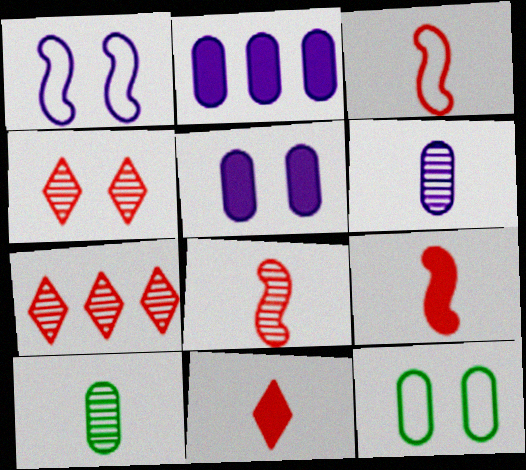[[3, 8, 9]]